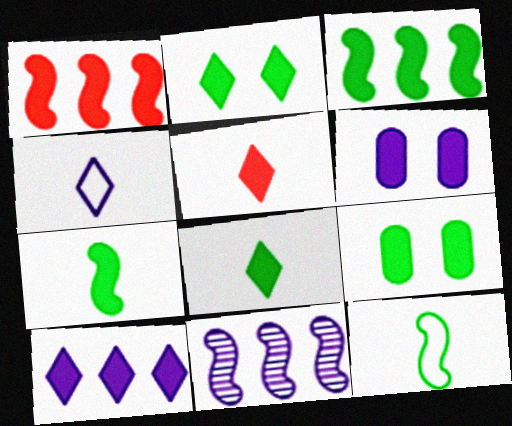[[1, 6, 8], 
[2, 5, 10], 
[3, 5, 6], 
[3, 8, 9], 
[4, 6, 11]]